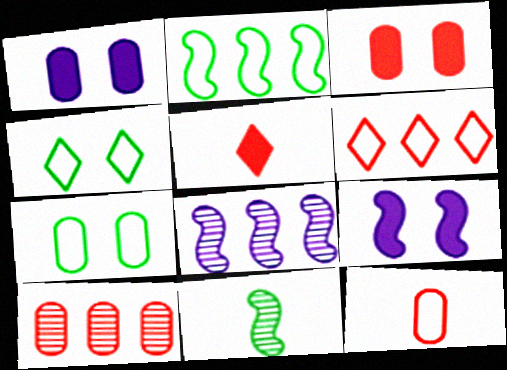[[1, 6, 11], 
[3, 10, 12], 
[5, 7, 8]]